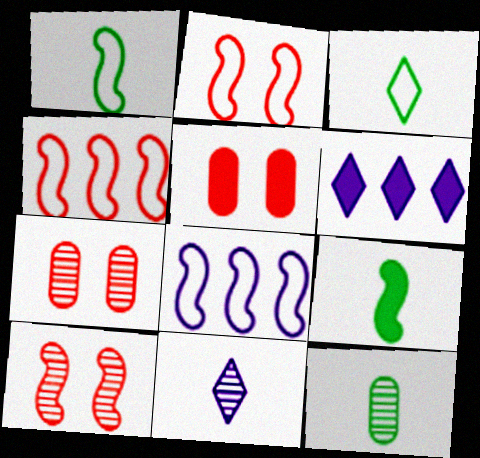[[1, 2, 8], 
[1, 6, 7], 
[2, 6, 12], 
[3, 9, 12], 
[5, 6, 9], 
[8, 9, 10]]